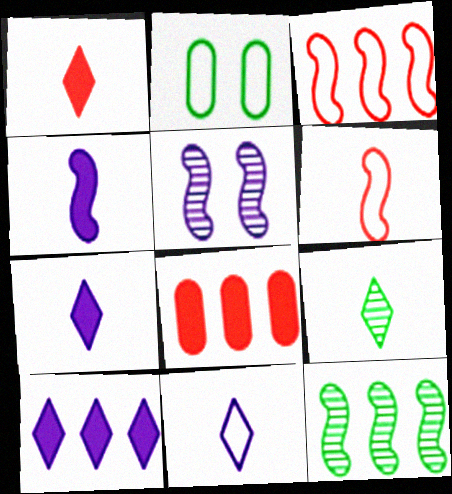[[1, 9, 11], 
[2, 3, 11]]